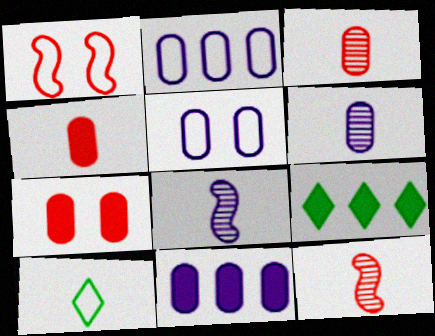[[1, 2, 10], 
[1, 6, 9], 
[4, 8, 10], 
[5, 6, 11], 
[5, 9, 12]]